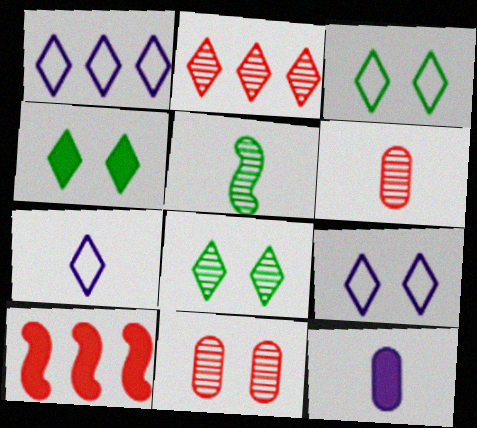[[1, 7, 9], 
[2, 4, 7], 
[3, 4, 8], 
[4, 10, 12]]